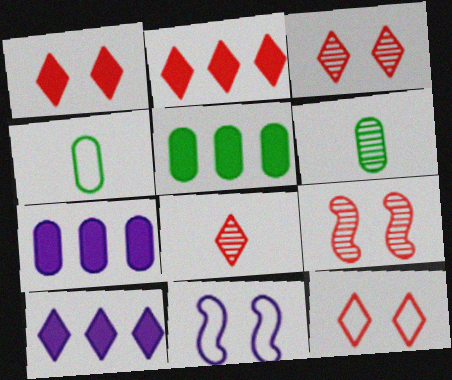[[1, 3, 12], 
[2, 6, 11], 
[2, 8, 12], 
[4, 9, 10], 
[5, 8, 11]]